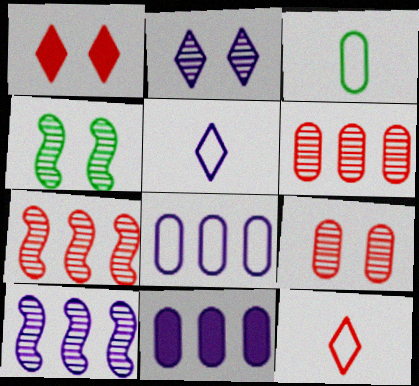[[1, 3, 10], 
[2, 4, 9], 
[3, 9, 11], 
[4, 11, 12]]